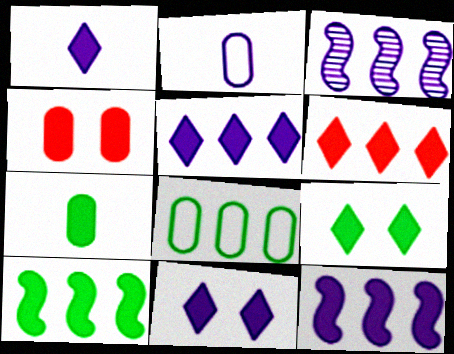[[1, 4, 10], 
[1, 5, 11], 
[1, 6, 9], 
[2, 3, 11], 
[3, 6, 8], 
[7, 9, 10]]